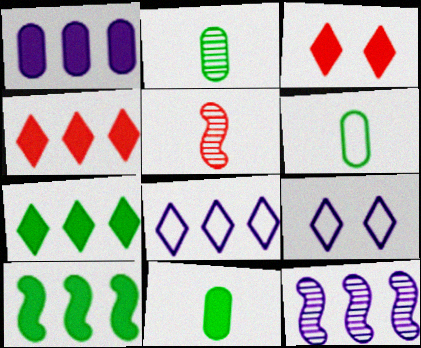[[1, 4, 10], 
[1, 8, 12], 
[2, 6, 11], 
[3, 6, 12]]